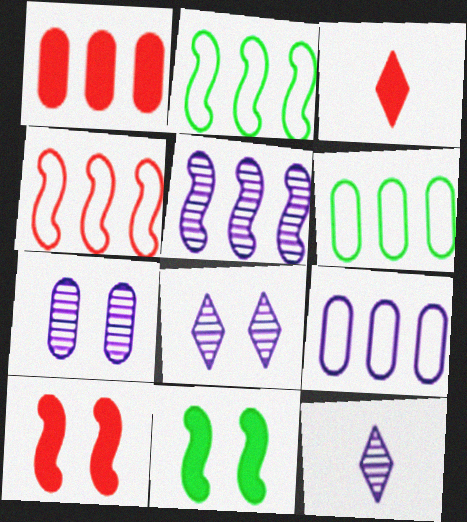[[1, 3, 10], 
[2, 3, 7], 
[5, 7, 12], 
[6, 10, 12]]